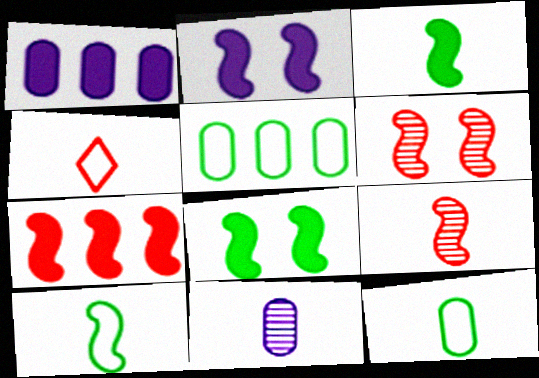[[2, 3, 7], 
[3, 4, 11]]